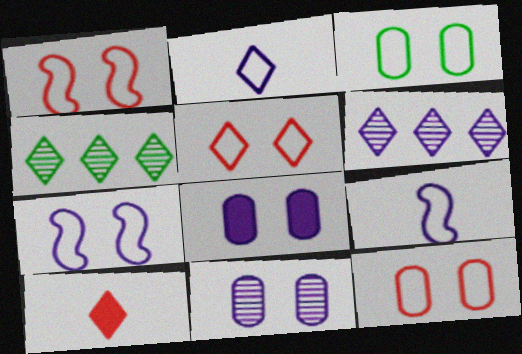[[1, 5, 12], 
[3, 5, 7], 
[6, 8, 9]]